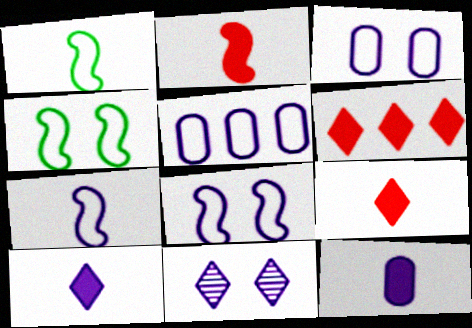[]